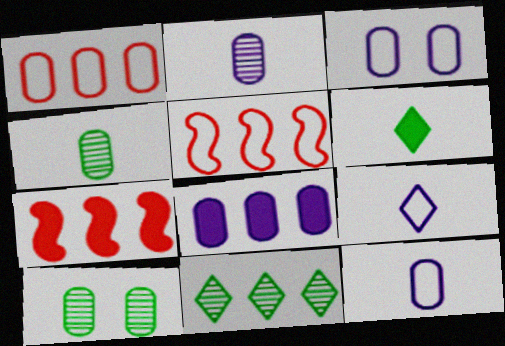[[2, 3, 8], 
[5, 8, 11], 
[7, 9, 10]]